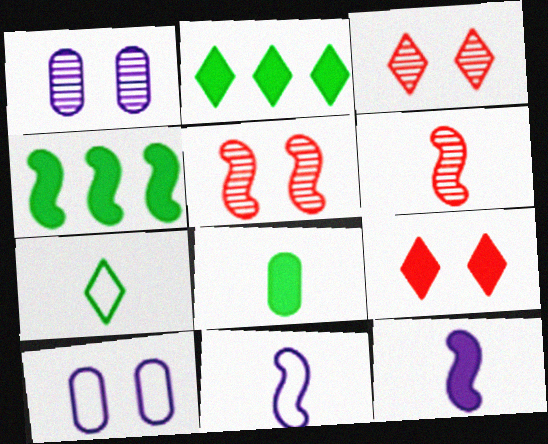[[2, 6, 10], 
[4, 5, 11]]